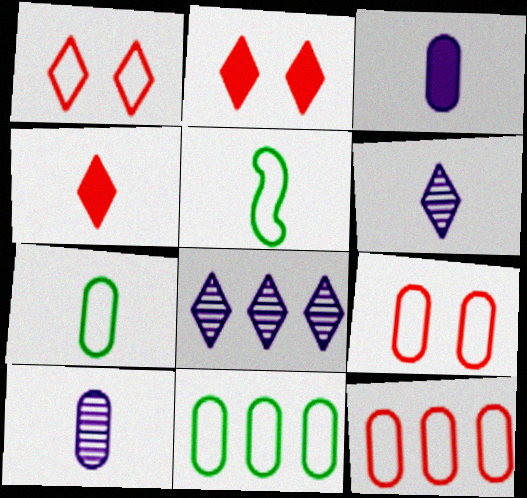[[4, 5, 10]]